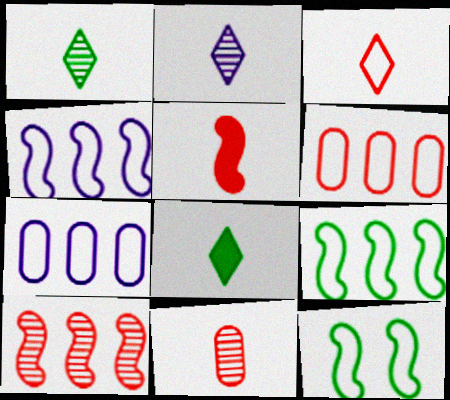[[2, 3, 8], 
[3, 5, 11], 
[3, 7, 12]]